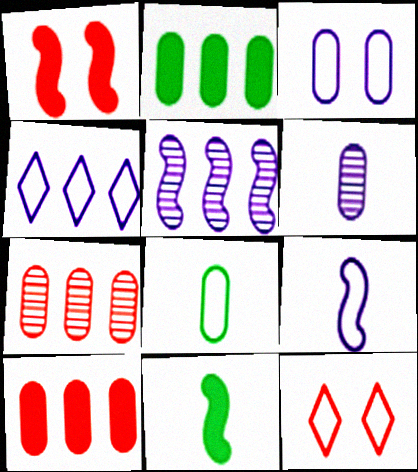[[3, 4, 9]]